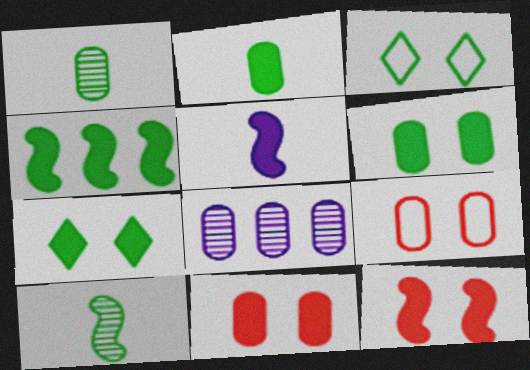[[1, 3, 4], 
[2, 4, 7], 
[2, 8, 9], 
[4, 5, 12]]